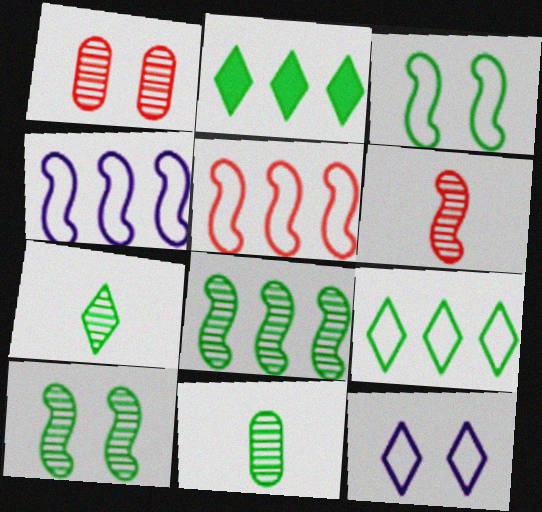[[2, 3, 11]]